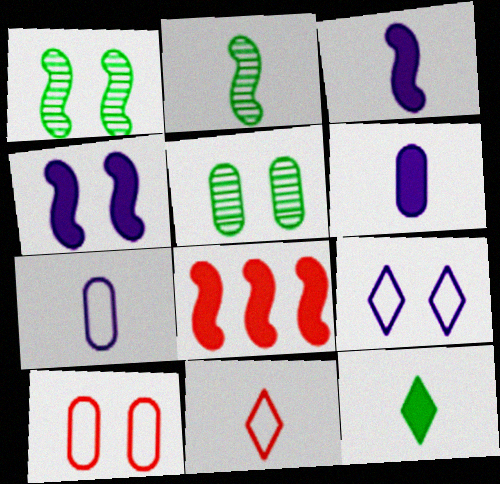[[2, 6, 11]]